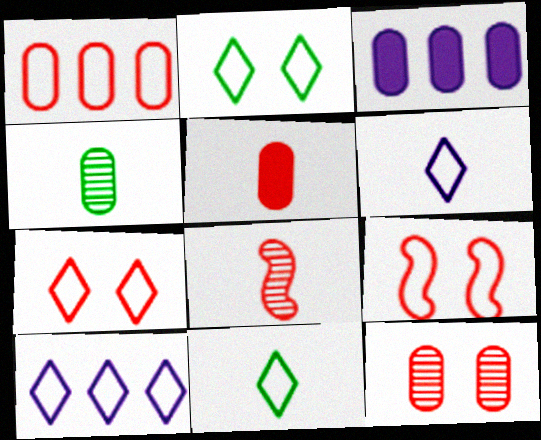[[1, 5, 12], 
[2, 3, 8], 
[7, 10, 11]]